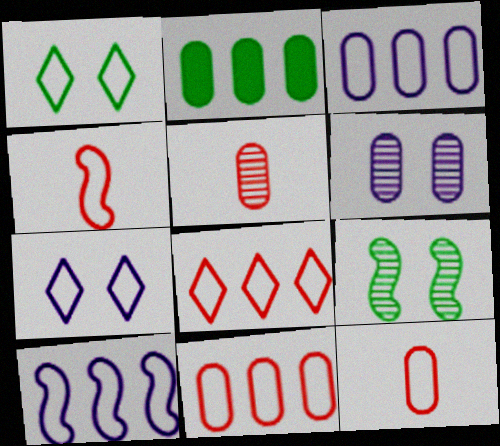[[1, 3, 4], 
[1, 10, 12], 
[2, 6, 12]]